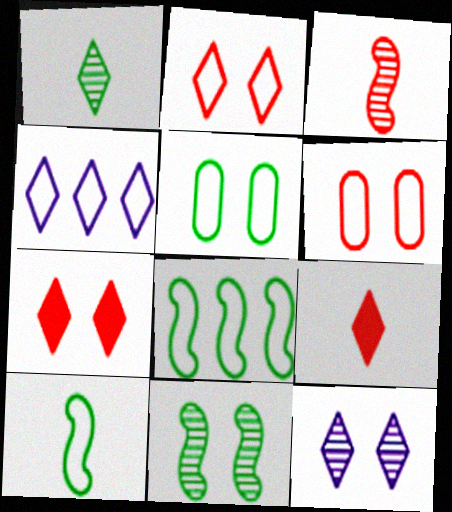[[1, 4, 7], 
[4, 6, 10]]